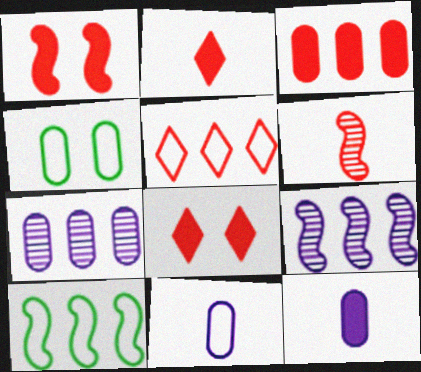[[1, 2, 3], 
[2, 4, 9]]